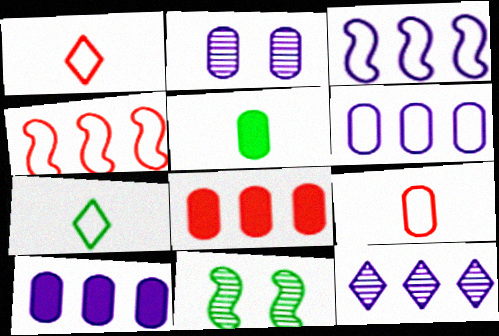[[1, 10, 11], 
[3, 10, 12]]